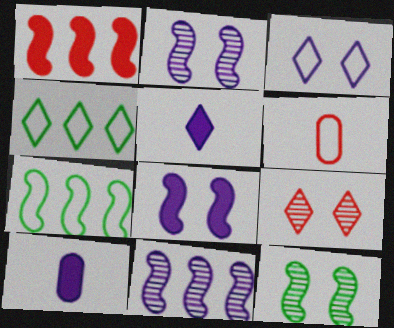[[1, 6, 9], 
[1, 7, 11], 
[3, 6, 7], 
[3, 10, 11], 
[4, 5, 9], 
[7, 9, 10]]